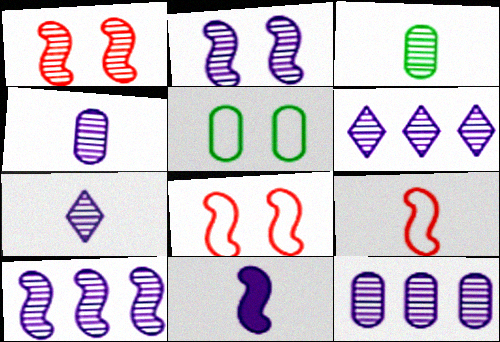[[1, 3, 6], 
[2, 4, 6], 
[2, 7, 12], 
[6, 10, 12]]